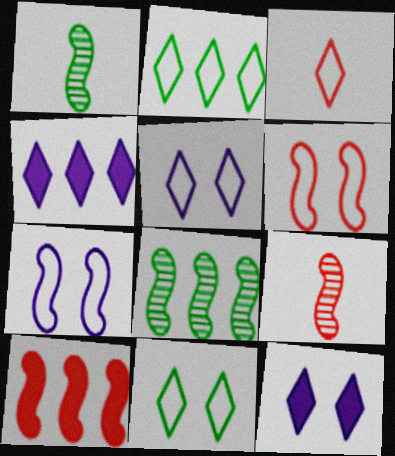[[1, 7, 10], 
[2, 3, 5], 
[6, 9, 10]]